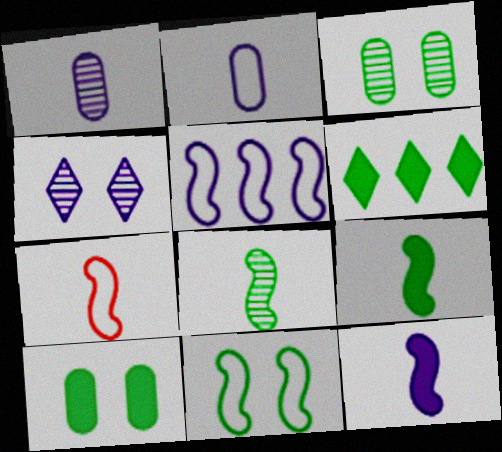[[5, 7, 11], 
[6, 9, 10], 
[7, 8, 12]]